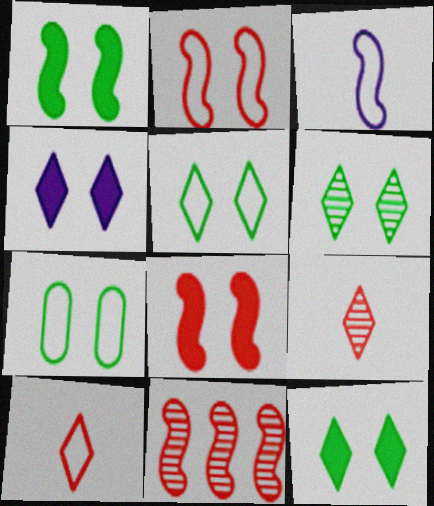[[1, 3, 11], 
[1, 6, 7], 
[5, 6, 12]]